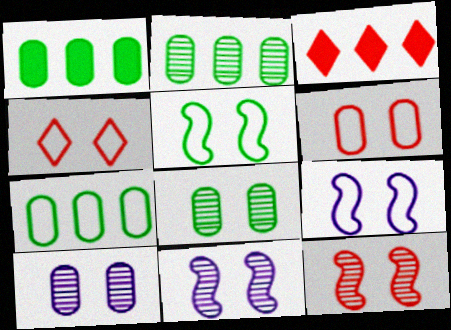[[1, 2, 7]]